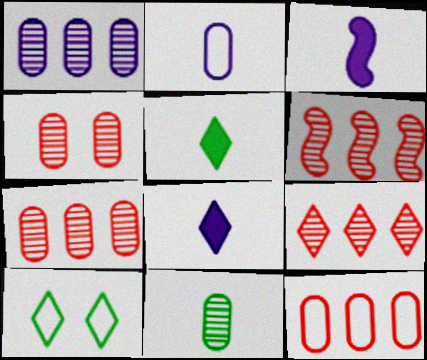[[1, 4, 11], 
[3, 7, 10], 
[6, 7, 9], 
[8, 9, 10]]